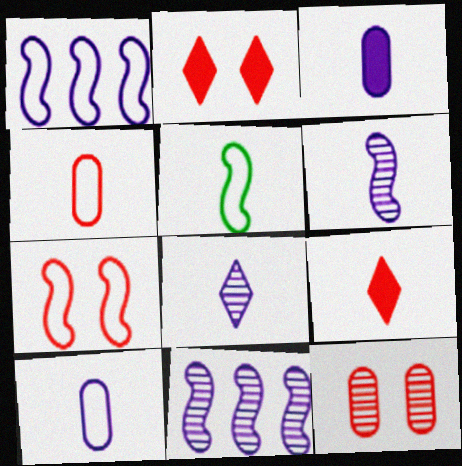[[1, 5, 7], 
[2, 7, 12]]